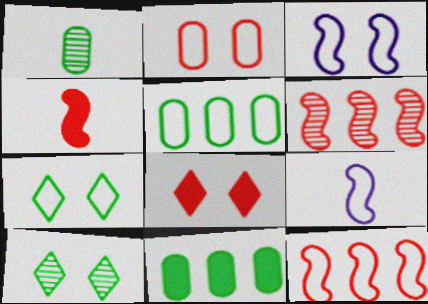[[2, 3, 7]]